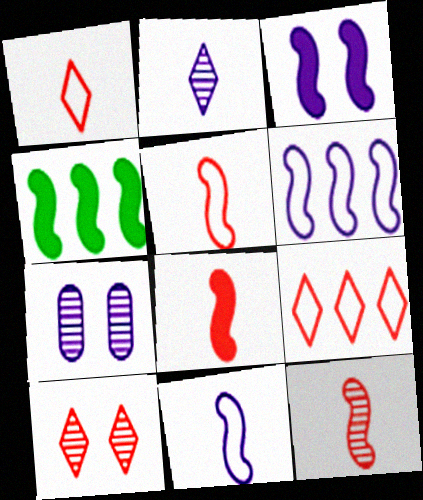[[1, 4, 7], 
[3, 4, 8], 
[5, 8, 12]]